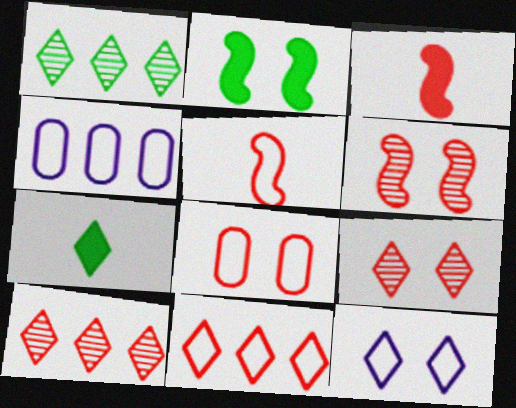[[3, 8, 10], 
[4, 6, 7], 
[5, 8, 11], 
[7, 10, 12]]